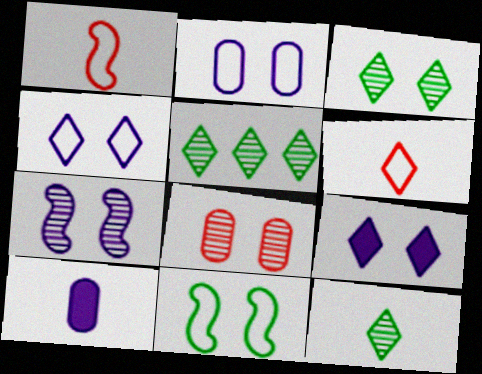[[1, 10, 12], 
[2, 7, 9], 
[3, 5, 12], 
[3, 7, 8], 
[5, 6, 9], 
[8, 9, 11]]